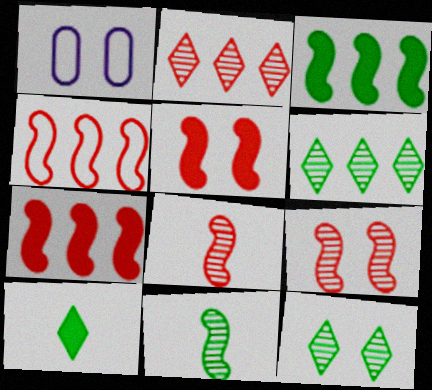[[1, 5, 12], 
[4, 5, 8]]